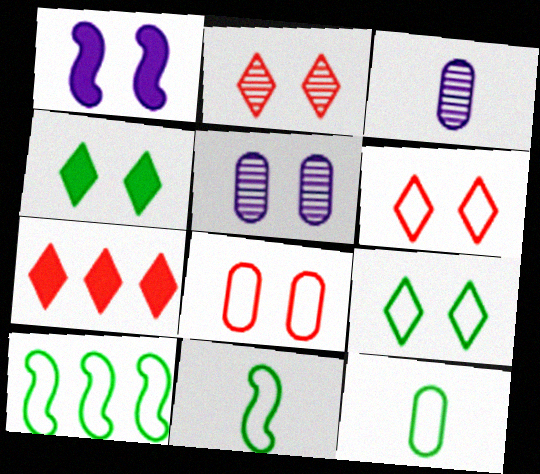[[5, 7, 11], 
[9, 10, 12]]